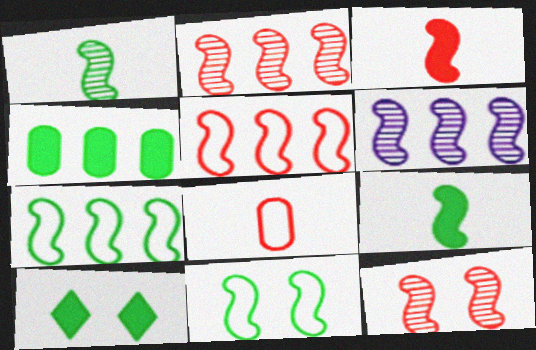[[1, 6, 12], 
[3, 5, 12], 
[3, 6, 11], 
[4, 9, 10], 
[6, 8, 10]]